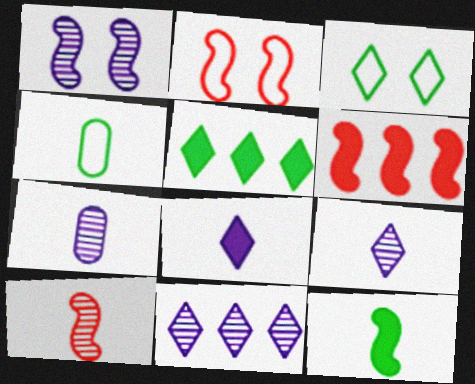[[1, 7, 11], 
[2, 5, 7], 
[2, 6, 10], 
[3, 6, 7], 
[4, 8, 10]]